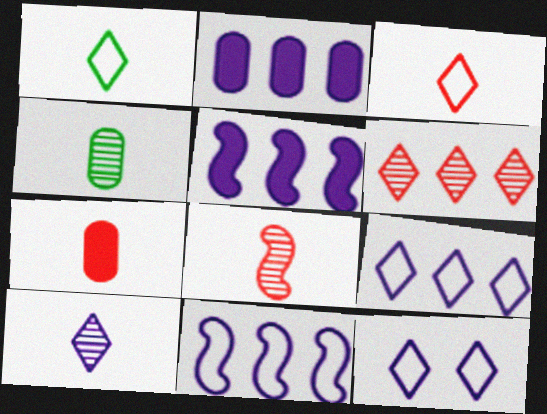[[3, 7, 8], 
[4, 8, 10]]